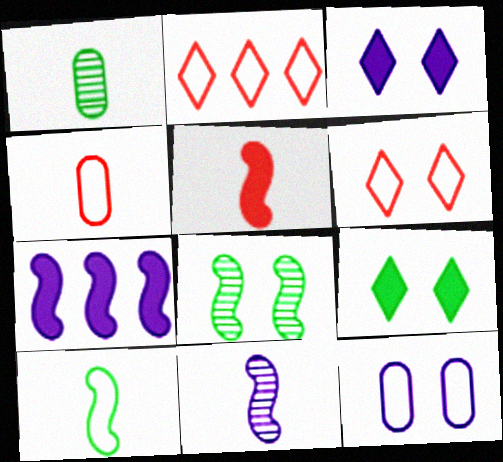[[1, 6, 7], 
[2, 10, 12], 
[5, 10, 11]]